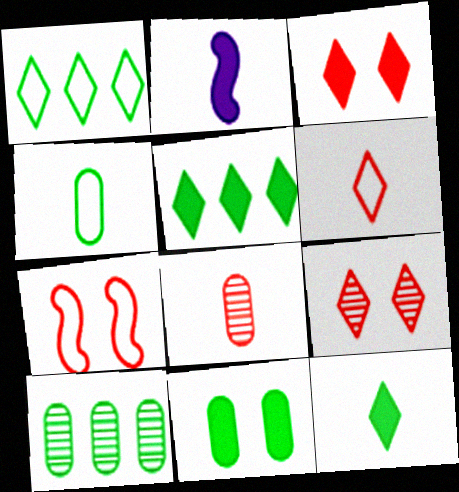[[4, 10, 11]]